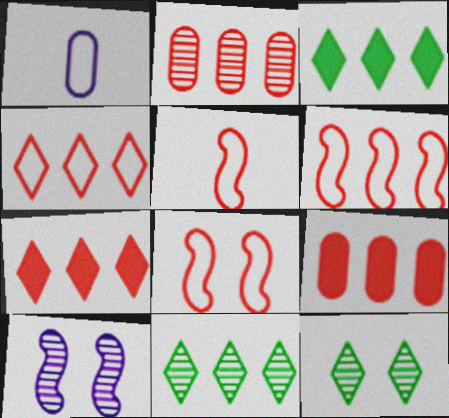[[2, 6, 7], 
[5, 6, 8]]